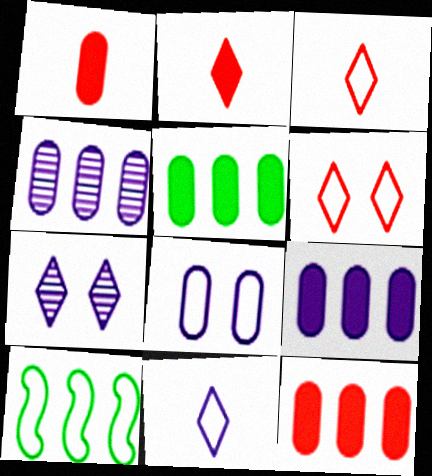[[1, 7, 10], 
[3, 8, 10], 
[5, 9, 12]]